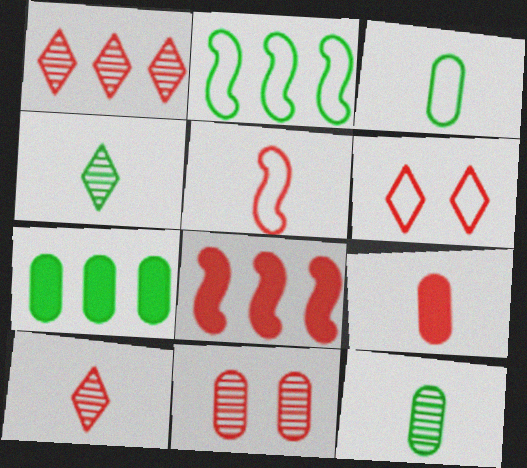[[5, 9, 10]]